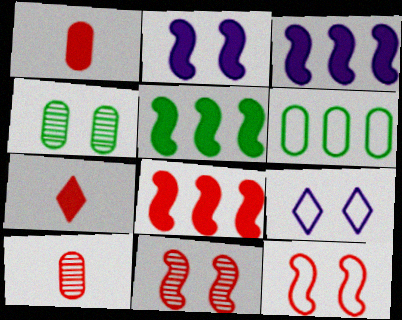[[3, 5, 8], 
[5, 9, 10]]